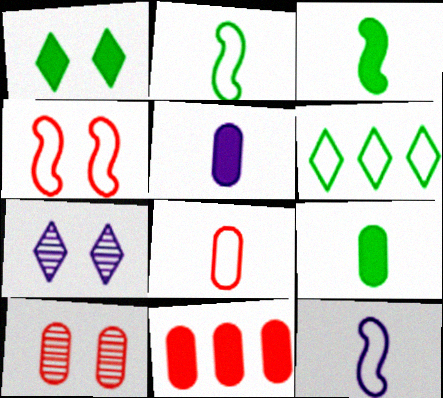[[2, 7, 11], 
[8, 10, 11]]